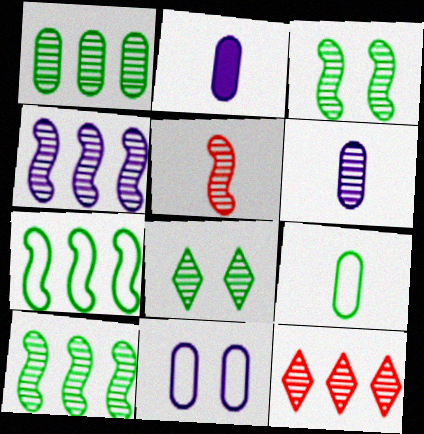[[1, 4, 12], 
[3, 4, 5], 
[3, 6, 12]]